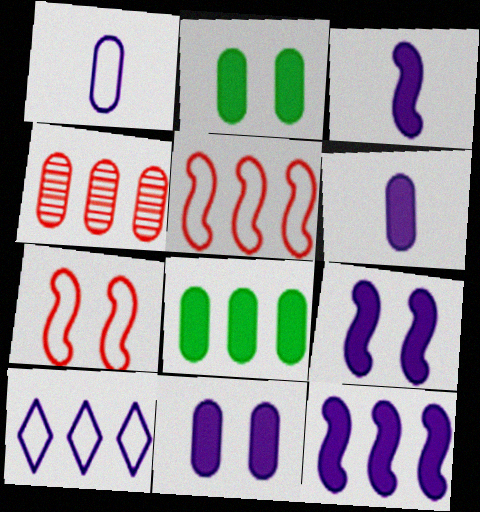[[1, 2, 4], 
[3, 9, 12]]